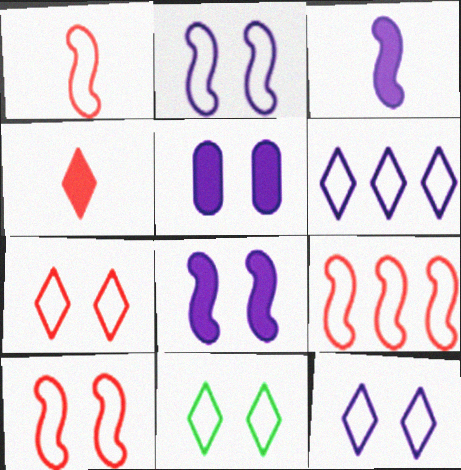[[1, 9, 10], 
[7, 11, 12]]